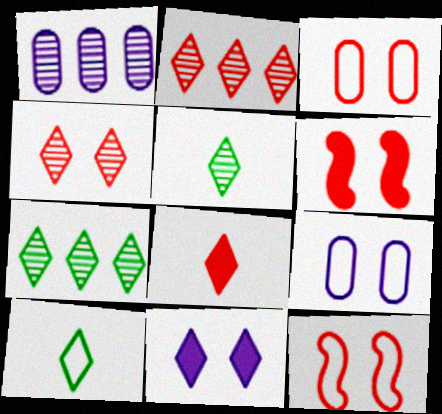[[1, 6, 10], 
[2, 10, 11], 
[3, 4, 6]]